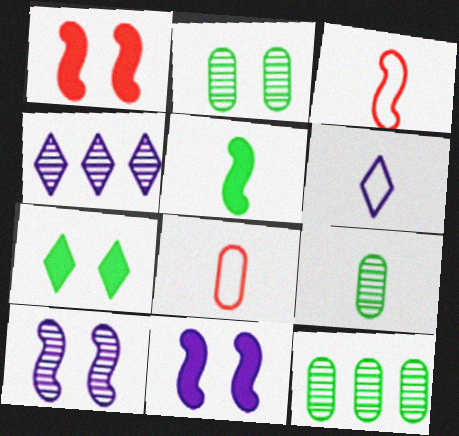[[1, 6, 12], 
[2, 9, 12]]